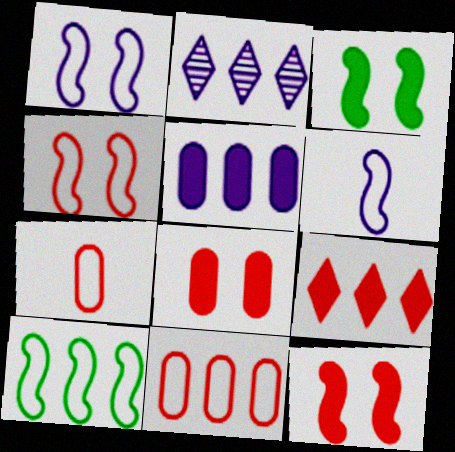[[2, 3, 7], 
[4, 6, 10]]